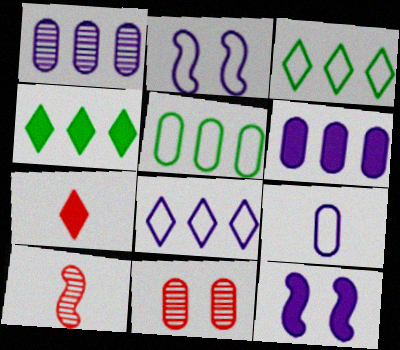[[2, 8, 9]]